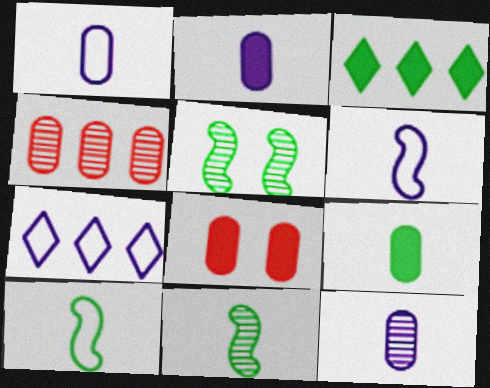[[1, 2, 12], 
[7, 8, 11]]